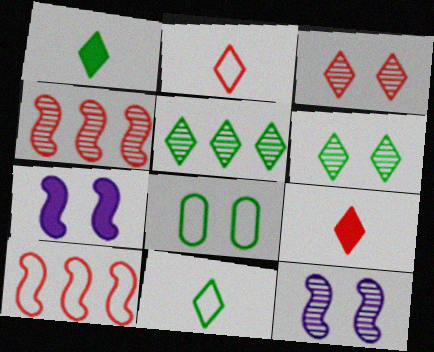[[3, 7, 8]]